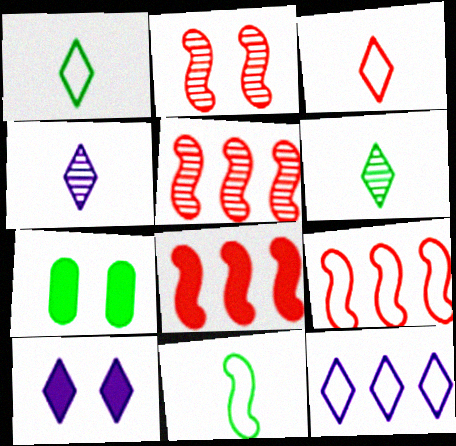[[4, 7, 9], 
[4, 10, 12], 
[5, 8, 9]]